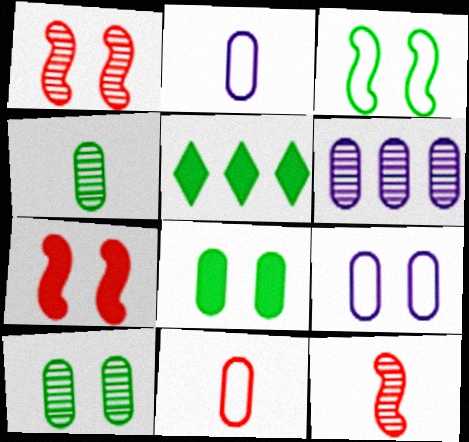[[1, 2, 5], 
[3, 4, 5], 
[5, 9, 12], 
[6, 8, 11]]